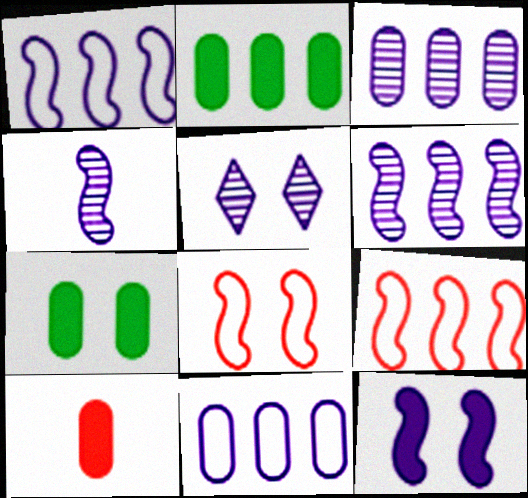[[1, 4, 12], 
[3, 4, 5], 
[5, 7, 8]]